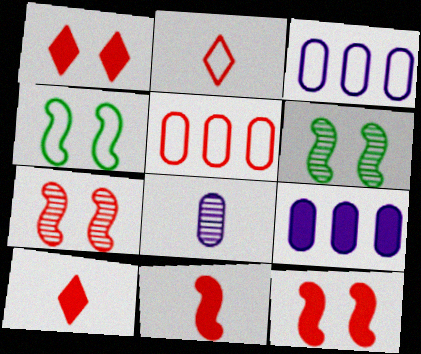[[2, 3, 4], 
[2, 6, 9], 
[3, 6, 10], 
[5, 7, 10]]